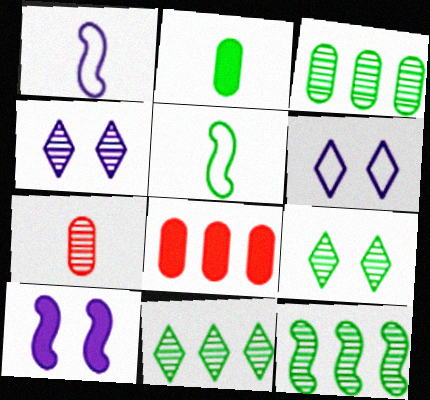[[1, 8, 9], 
[3, 11, 12], 
[4, 5, 8], 
[4, 7, 12]]